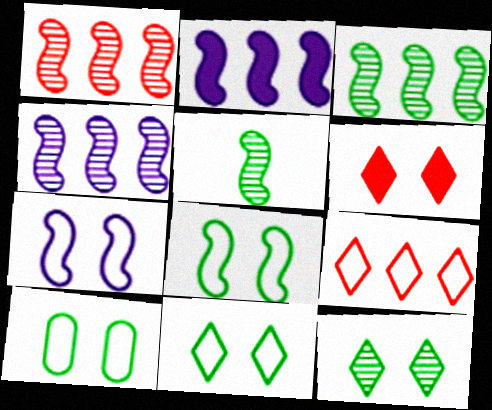[[1, 3, 4], 
[8, 10, 11]]